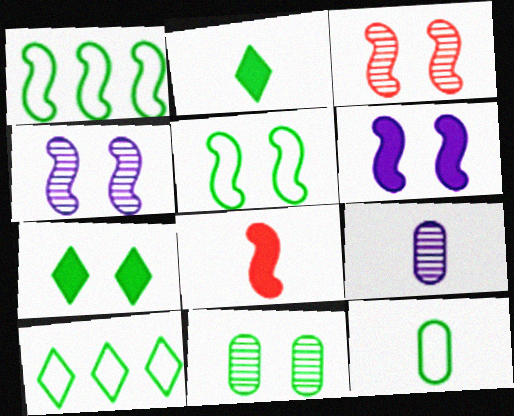[[1, 2, 11], 
[1, 4, 8], 
[3, 5, 6], 
[5, 7, 11], 
[5, 10, 12]]